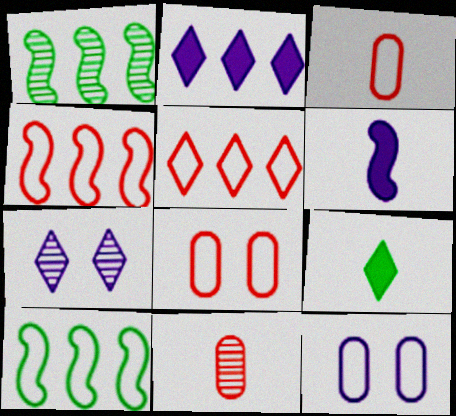[[1, 7, 11], 
[5, 7, 9]]